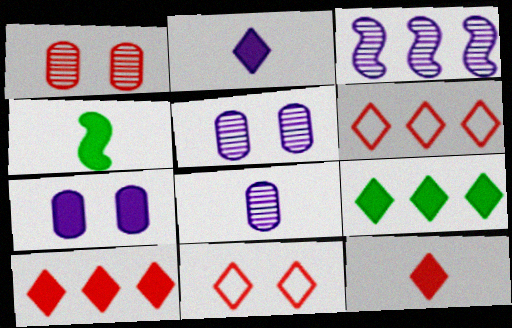[[4, 5, 6], 
[4, 7, 10]]